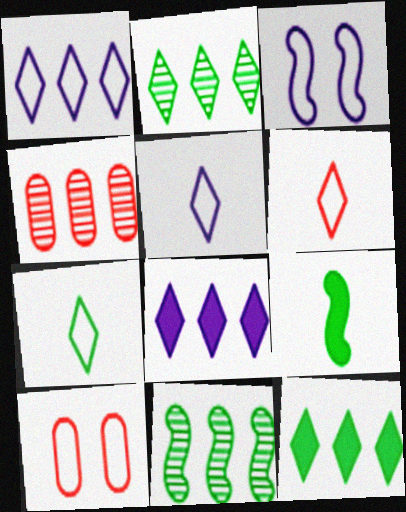[[5, 6, 7]]